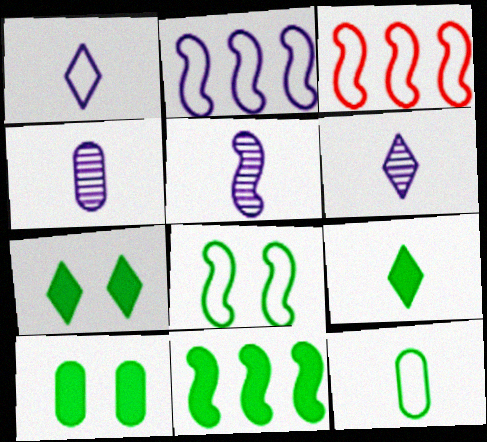[[3, 4, 7], 
[3, 6, 10], 
[4, 5, 6], 
[9, 10, 11]]